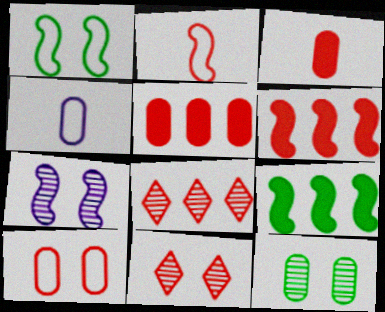[[2, 5, 11], 
[2, 7, 9], 
[4, 5, 12], 
[4, 9, 11], 
[7, 11, 12]]